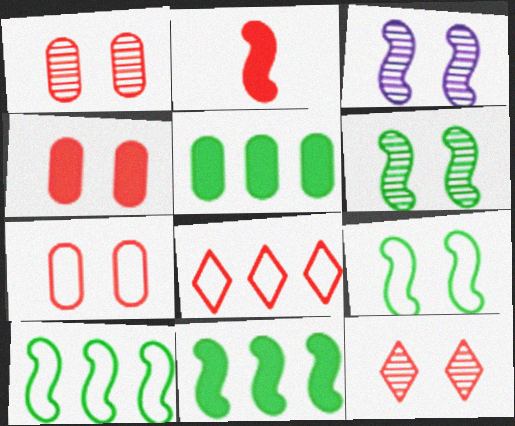[[1, 2, 8], 
[1, 4, 7], 
[2, 3, 10]]